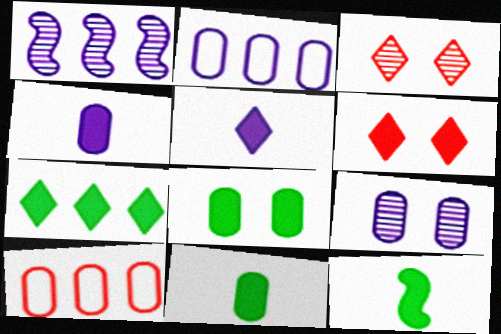[[1, 7, 10], 
[2, 3, 12], 
[2, 4, 9], 
[5, 6, 7], 
[7, 8, 12], 
[9, 10, 11]]